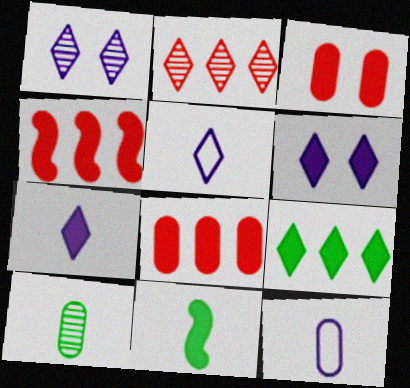[[6, 8, 11]]